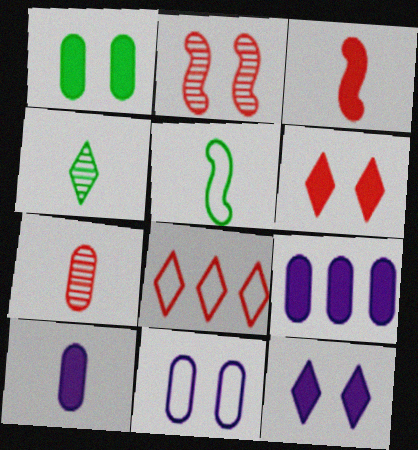[[4, 8, 12], 
[5, 8, 11]]